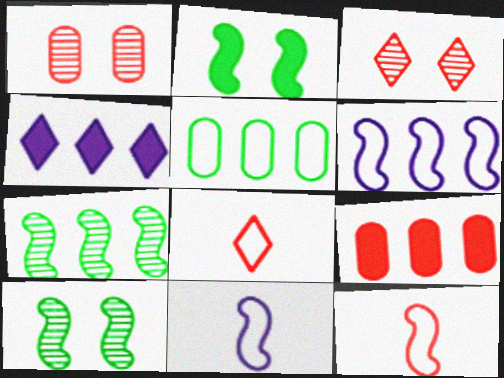[[3, 9, 12]]